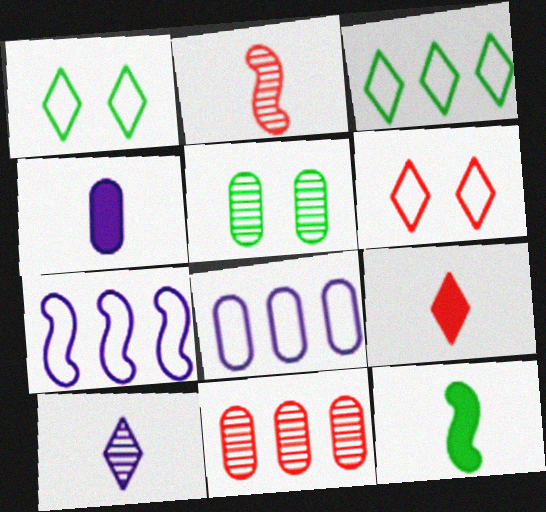[[3, 5, 12], 
[4, 9, 12], 
[5, 7, 9]]